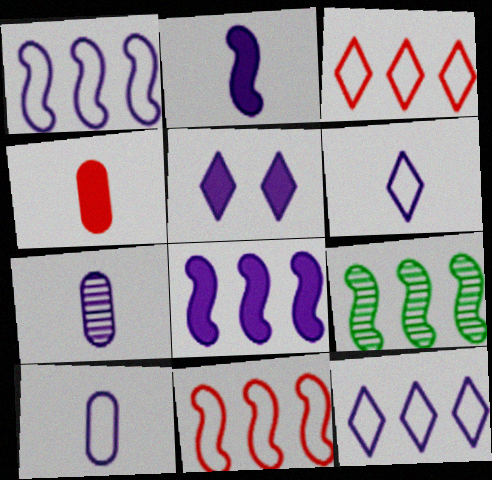[[1, 5, 7], 
[2, 6, 7], 
[8, 9, 11]]